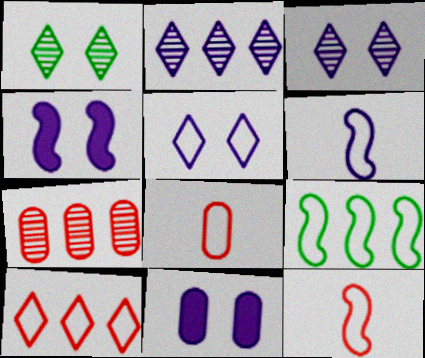[[2, 6, 11], 
[5, 8, 9]]